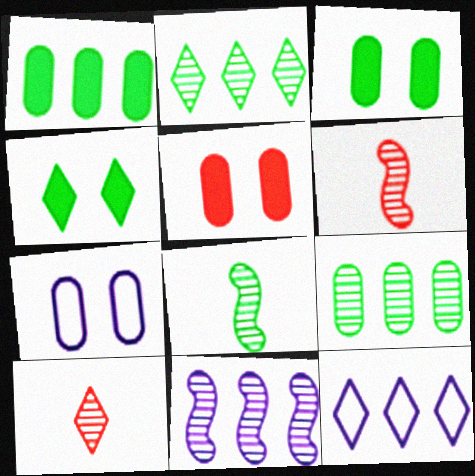[[3, 6, 12], 
[4, 10, 12], 
[5, 8, 12]]